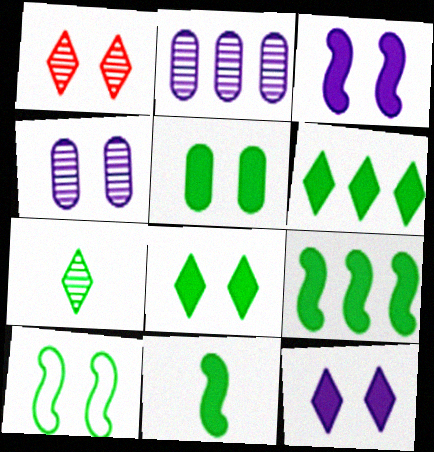[[5, 6, 11]]